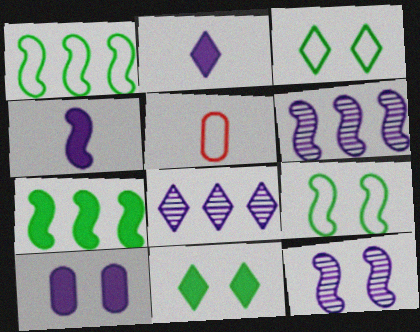[[5, 6, 11]]